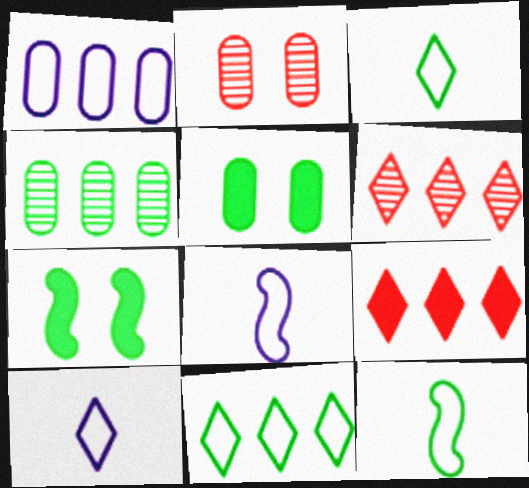[[3, 4, 7], 
[5, 6, 8]]